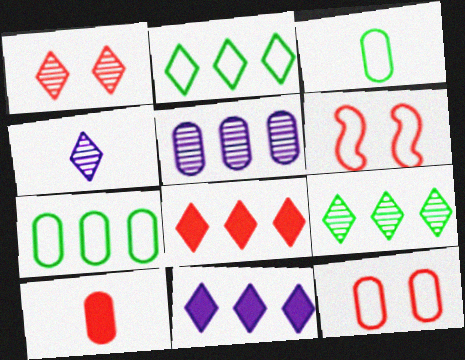[[1, 4, 9]]